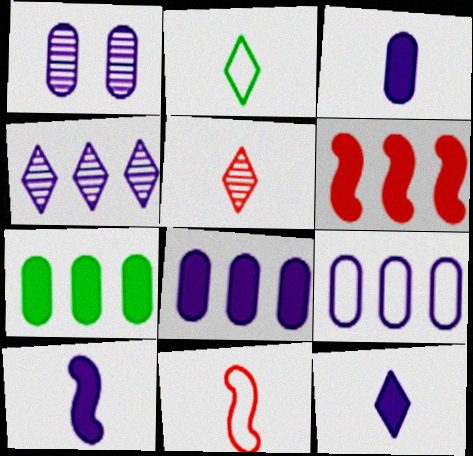[[1, 2, 6], 
[1, 3, 9], 
[2, 5, 12], 
[3, 10, 12]]